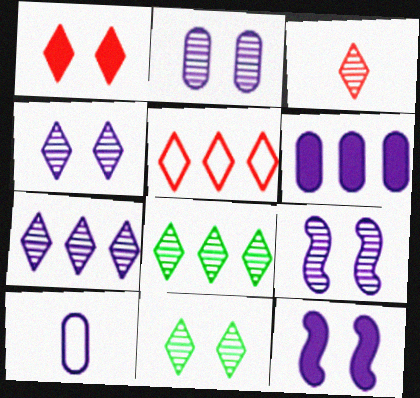[[1, 3, 5], 
[2, 4, 9], 
[2, 6, 10], 
[3, 4, 8], 
[3, 7, 11], 
[7, 10, 12]]